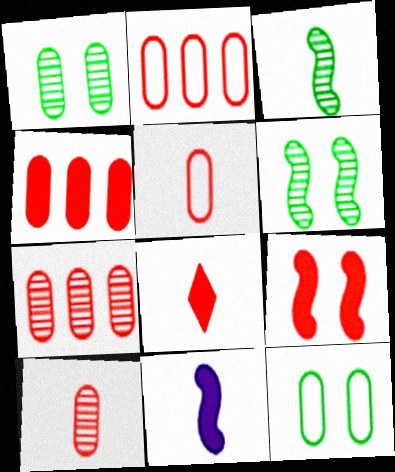[[2, 4, 7], 
[4, 8, 9]]